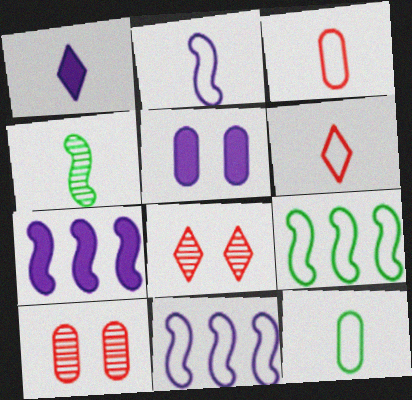[[1, 3, 4], 
[1, 5, 7], 
[1, 9, 10], 
[2, 6, 12], 
[7, 8, 12]]